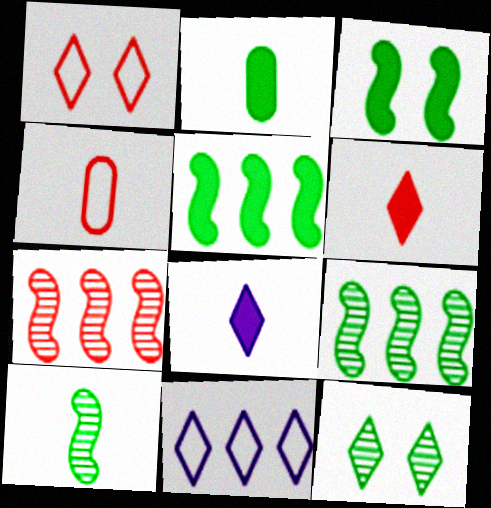[[4, 8, 10], 
[6, 11, 12]]